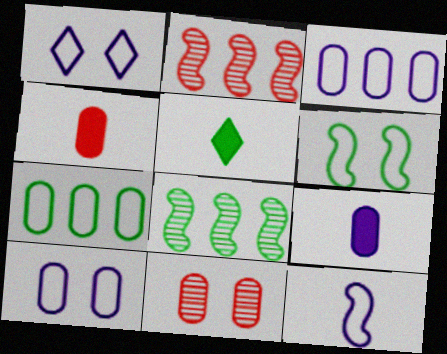[[1, 3, 12], 
[1, 4, 8], 
[2, 5, 10], 
[7, 9, 11]]